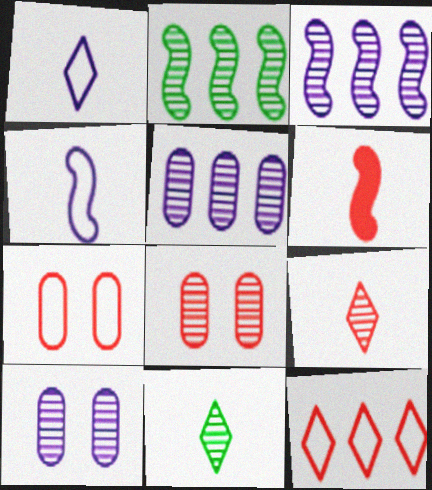[[2, 9, 10], 
[3, 8, 11], 
[6, 8, 12]]